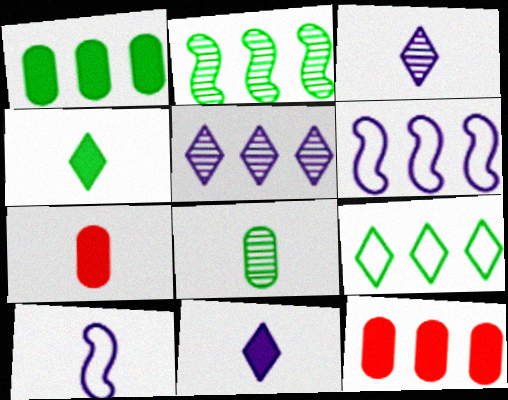[[1, 2, 9]]